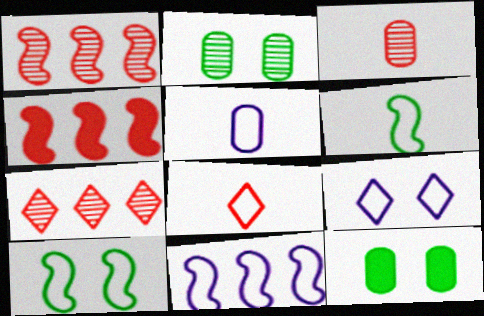[[5, 6, 8], 
[5, 9, 11]]